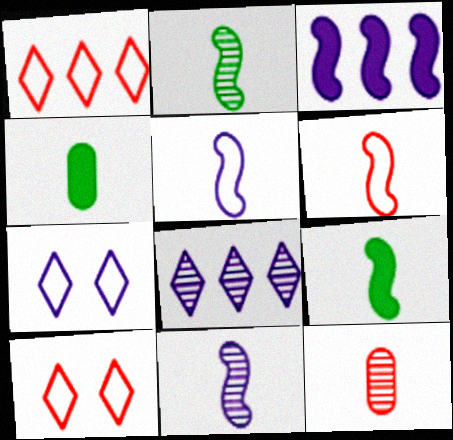[[6, 9, 11]]